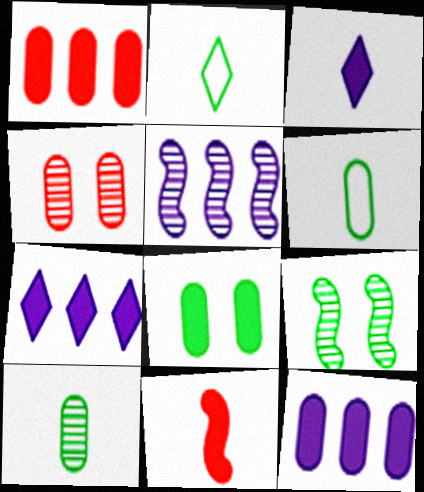[[4, 6, 12], 
[7, 8, 11]]